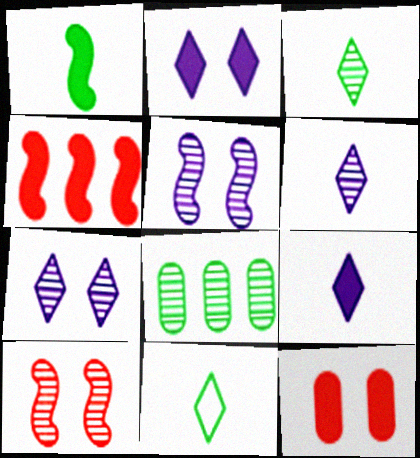[[6, 8, 10]]